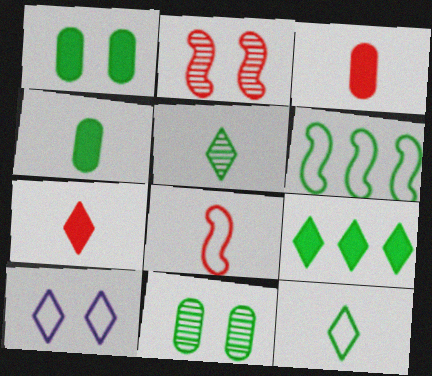[[1, 2, 10], 
[1, 5, 6]]